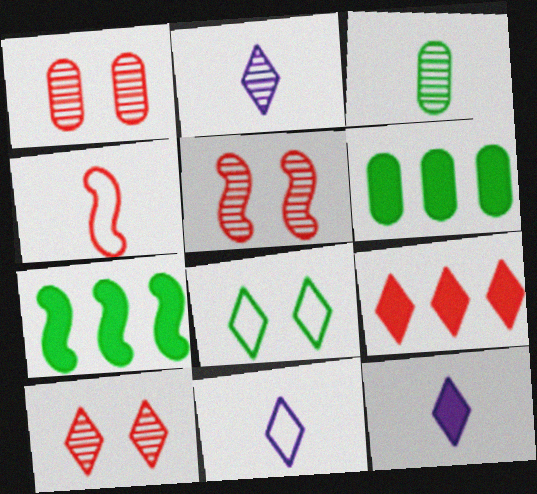[[1, 4, 9], 
[1, 5, 10], 
[1, 7, 11], 
[2, 8, 9], 
[2, 11, 12], 
[3, 4, 12], 
[3, 7, 8], 
[5, 6, 11]]